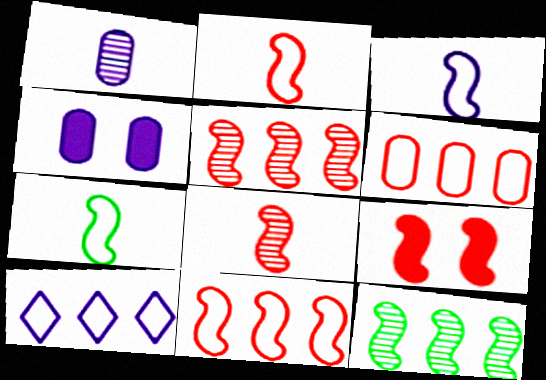[[2, 3, 7], 
[2, 5, 9], 
[3, 9, 12], 
[8, 9, 11]]